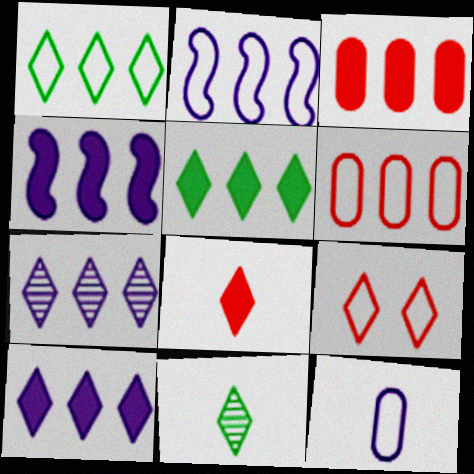[[1, 2, 6], 
[3, 4, 5], 
[9, 10, 11]]